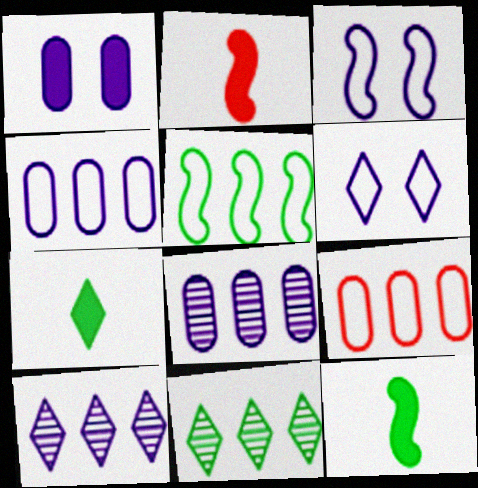[]